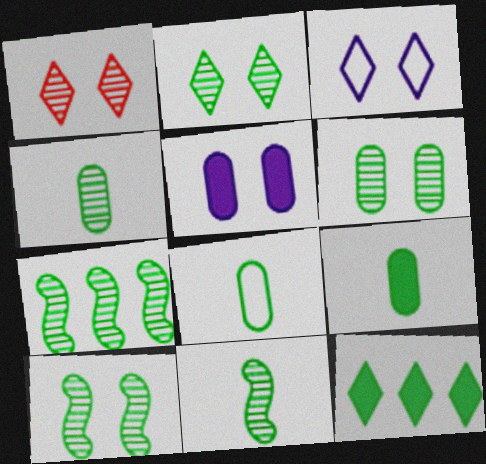[[2, 4, 7], 
[2, 6, 10], 
[4, 8, 9], 
[7, 10, 11], 
[8, 10, 12]]